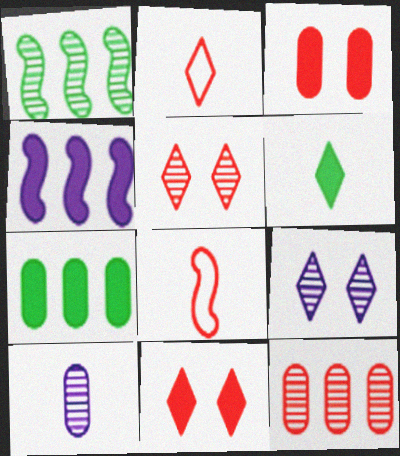[[1, 5, 10], 
[3, 4, 6], 
[6, 8, 10], 
[7, 8, 9], 
[8, 11, 12]]